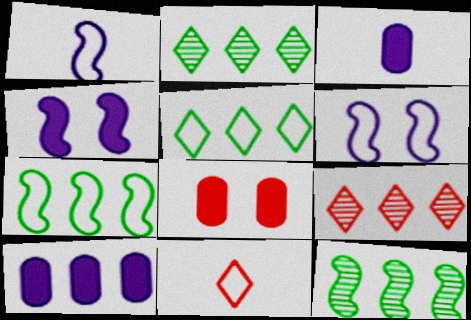[[1, 2, 8], 
[7, 9, 10]]